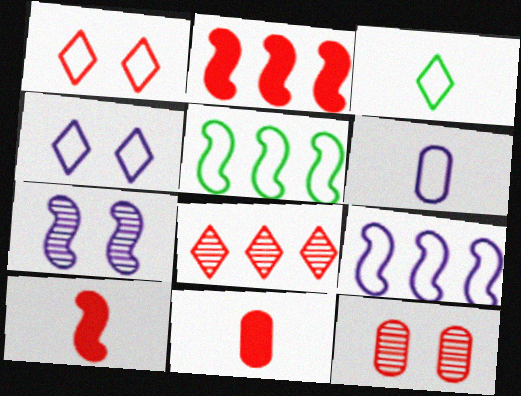[[1, 5, 6], 
[4, 6, 9], 
[5, 7, 10]]